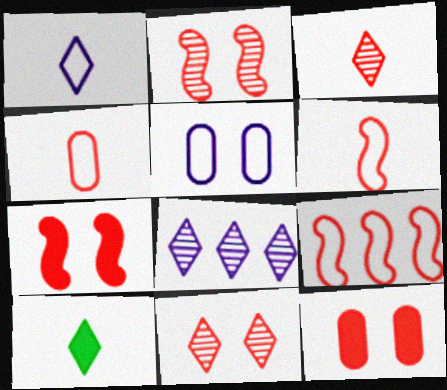[[1, 3, 10], 
[3, 9, 12]]